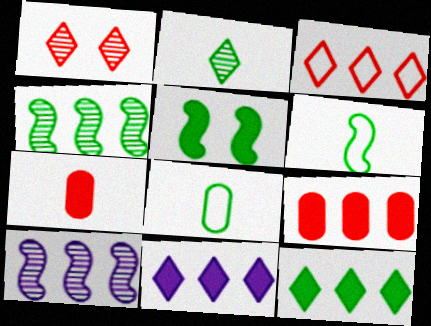[[4, 5, 6], 
[5, 7, 11]]